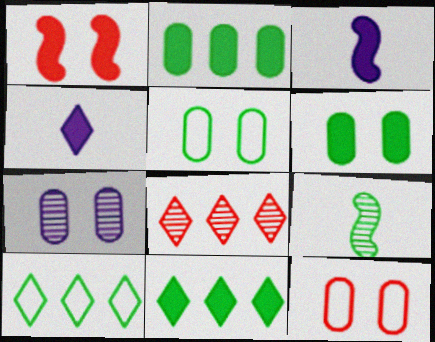[[1, 2, 4], 
[3, 5, 8], 
[5, 9, 11], 
[6, 7, 12], 
[6, 9, 10], 
[7, 8, 9]]